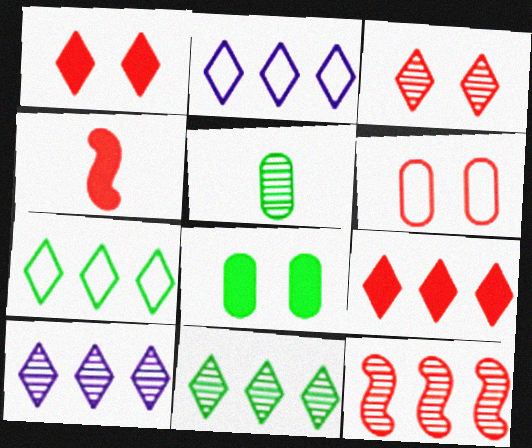[[2, 9, 11], 
[7, 9, 10]]